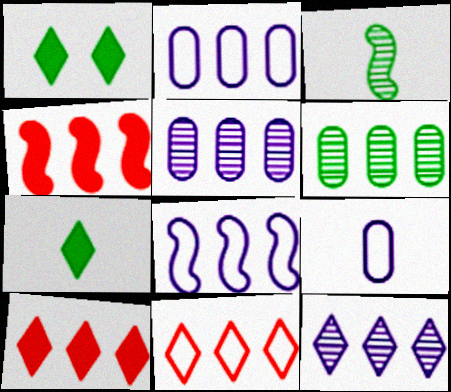[[6, 8, 10]]